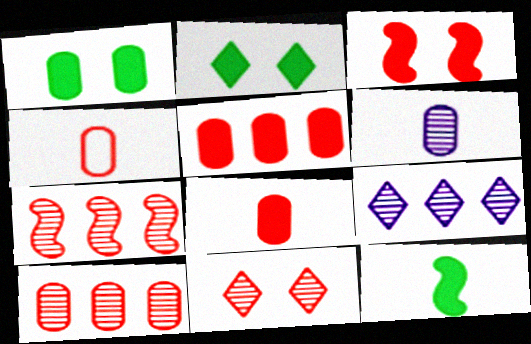[]